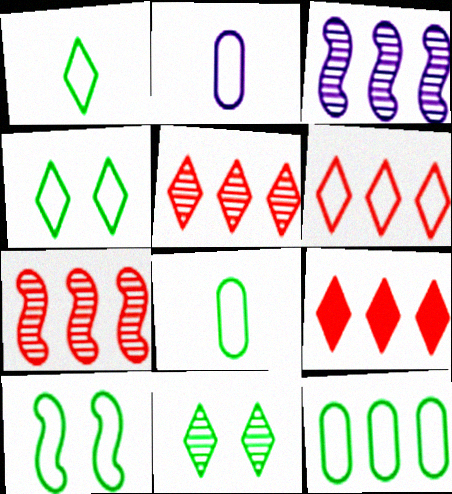[[1, 10, 12], 
[2, 6, 10], 
[3, 9, 12], 
[5, 6, 9]]